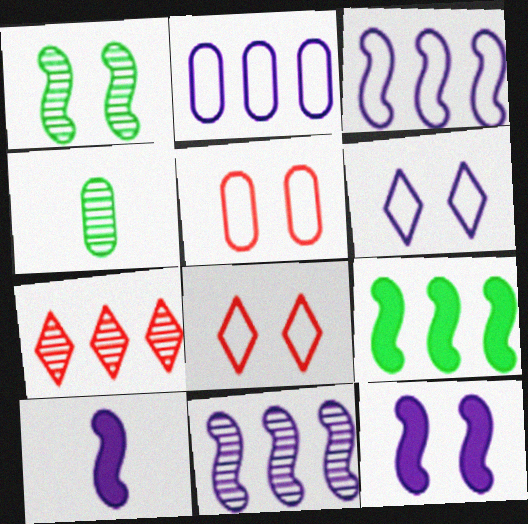[[2, 7, 9]]